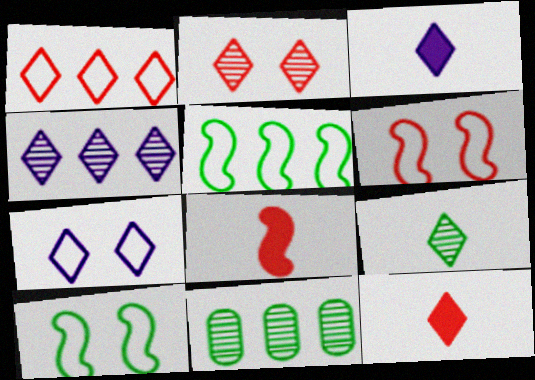[[1, 2, 12], 
[2, 4, 9], 
[3, 4, 7], 
[3, 6, 11], 
[7, 8, 11]]